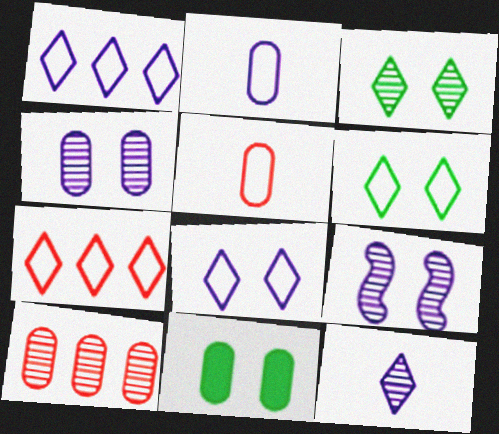[[2, 10, 11]]